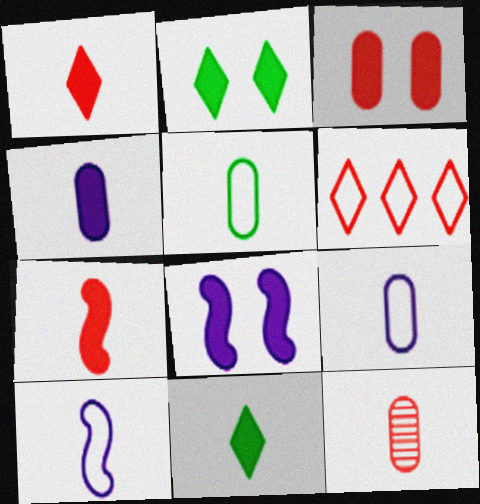[[2, 3, 8], 
[4, 5, 12], 
[4, 7, 11], 
[10, 11, 12]]